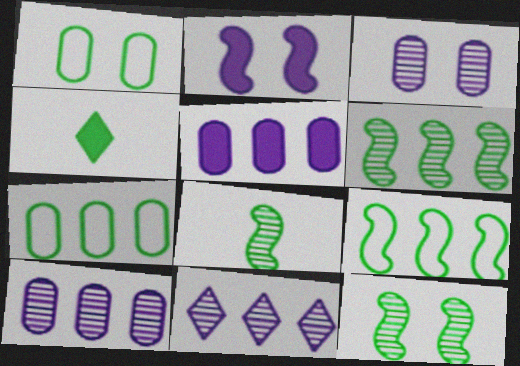[[1, 4, 6], 
[4, 7, 12], 
[6, 8, 12]]